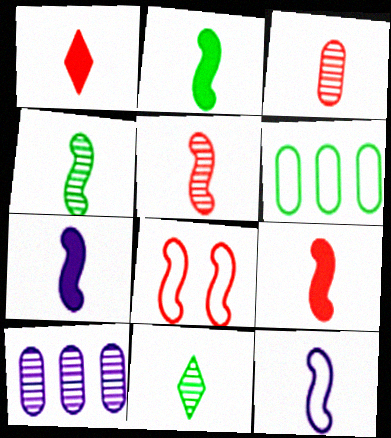[[2, 5, 12], 
[2, 7, 9], 
[4, 9, 12]]